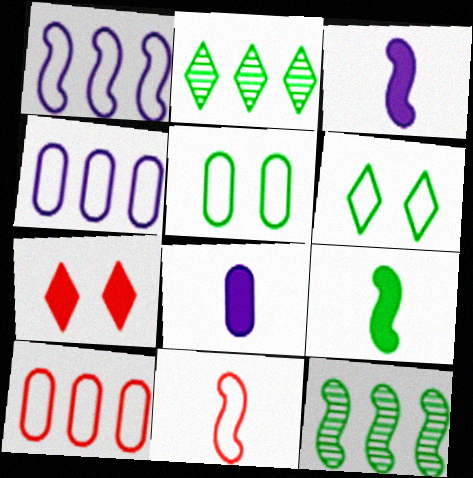[[2, 5, 9], 
[4, 6, 11]]